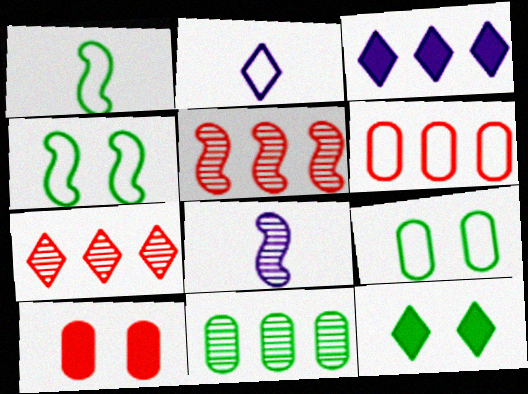[[1, 11, 12], 
[2, 4, 6], 
[2, 7, 12], 
[6, 8, 12]]